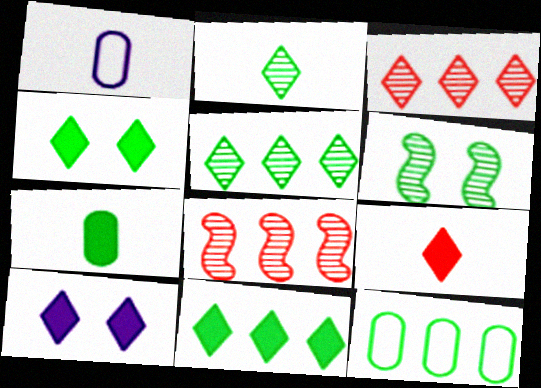[[1, 4, 8], 
[9, 10, 11]]